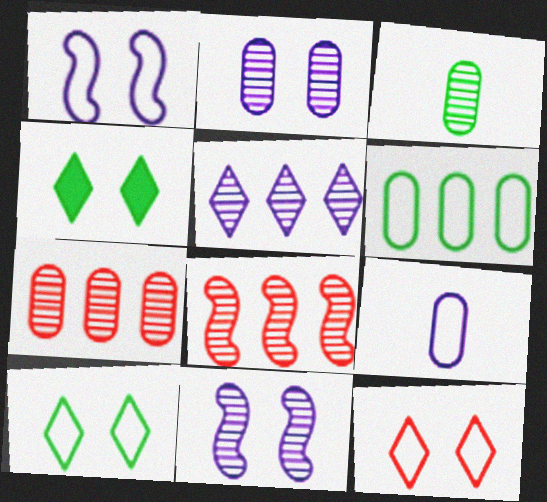[[2, 3, 7], 
[4, 8, 9]]